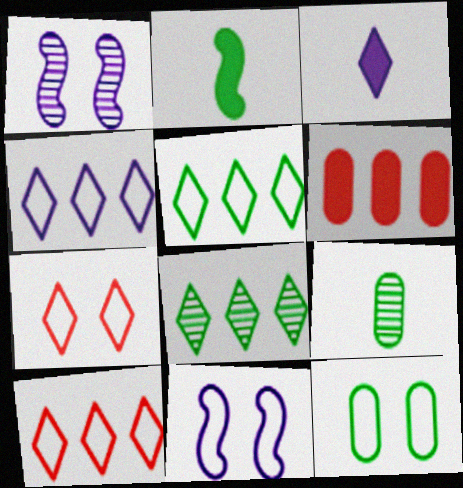[[2, 8, 12], 
[3, 7, 8], 
[4, 5, 10], 
[7, 11, 12]]